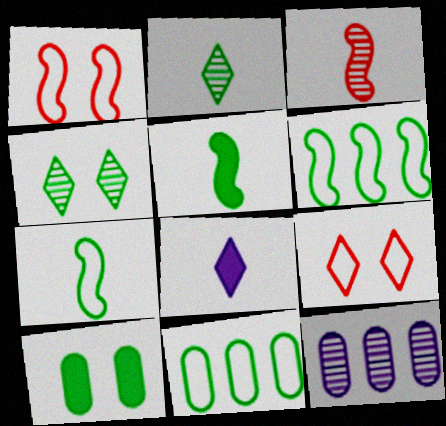[[2, 6, 10], 
[3, 4, 12], 
[4, 5, 11], 
[5, 9, 12]]